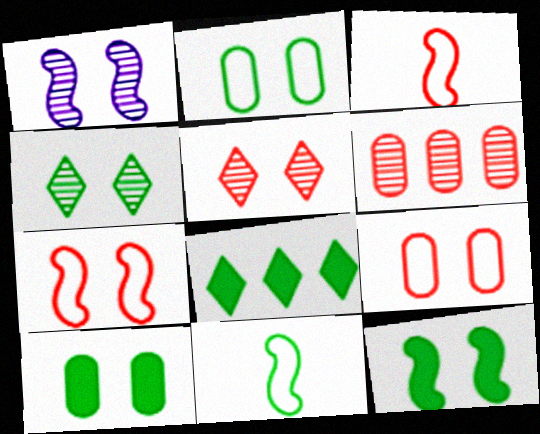[[1, 7, 12], 
[2, 4, 12]]